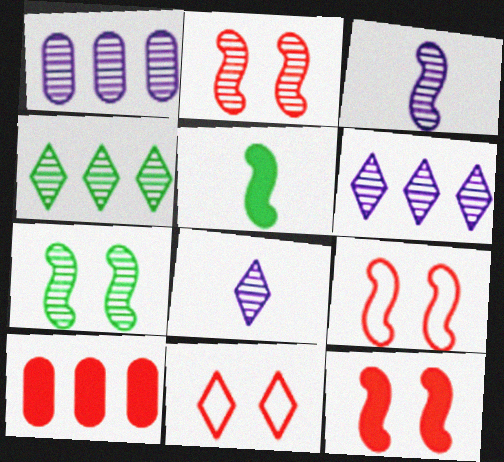[[1, 5, 11], 
[2, 9, 12]]